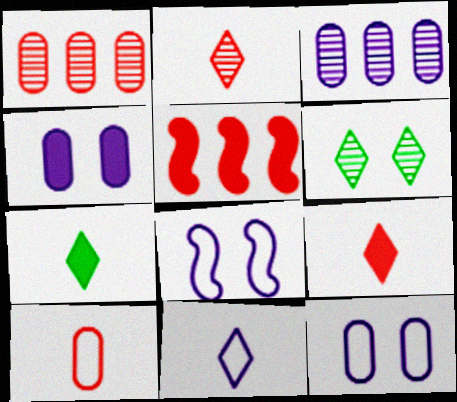[[1, 7, 8], 
[2, 7, 11], 
[4, 5, 7]]